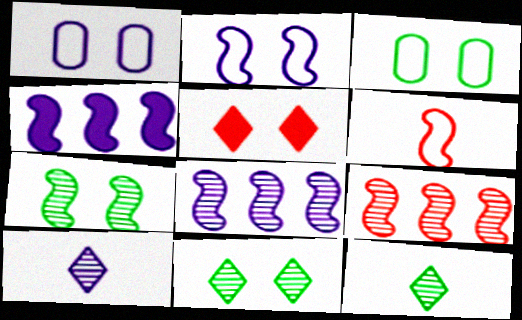[[1, 4, 10], 
[1, 5, 7], 
[4, 6, 7]]